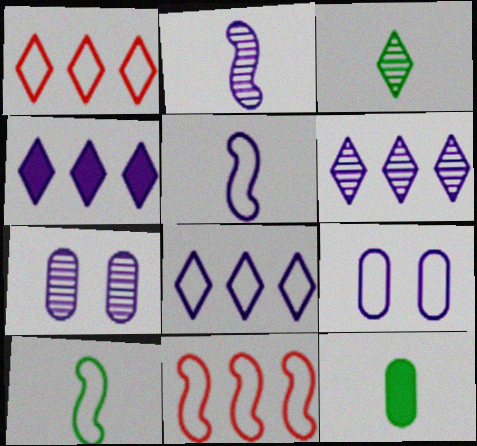[[1, 9, 10], 
[2, 4, 9], 
[2, 6, 7], 
[3, 10, 12], 
[4, 5, 7], 
[4, 6, 8], 
[5, 8, 9]]